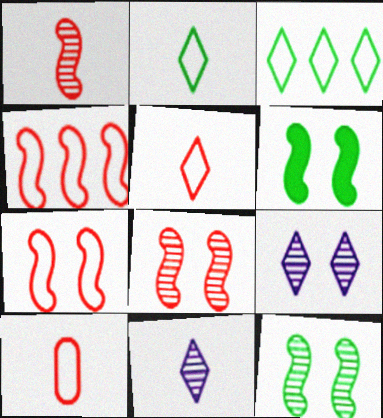[]